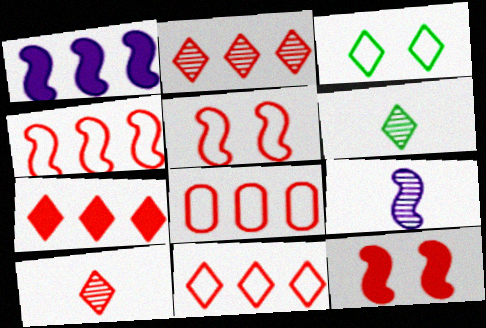[[2, 7, 11], 
[4, 8, 11], 
[8, 10, 12]]